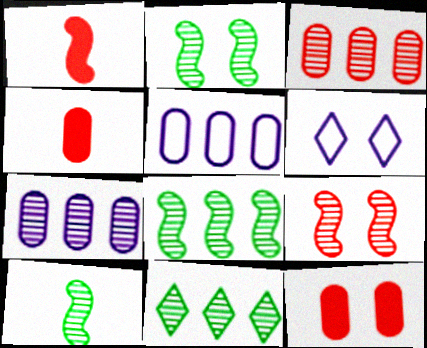[[2, 6, 12], 
[2, 8, 10], 
[4, 6, 8]]